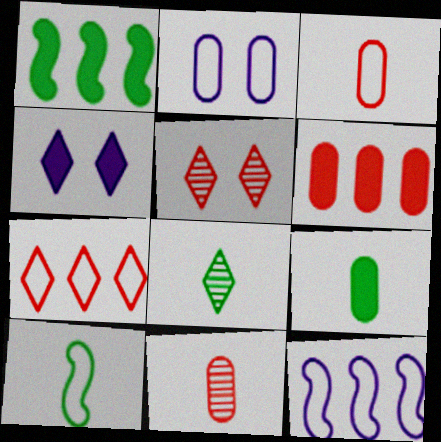[[2, 7, 10], 
[4, 7, 8], 
[5, 9, 12], 
[8, 9, 10]]